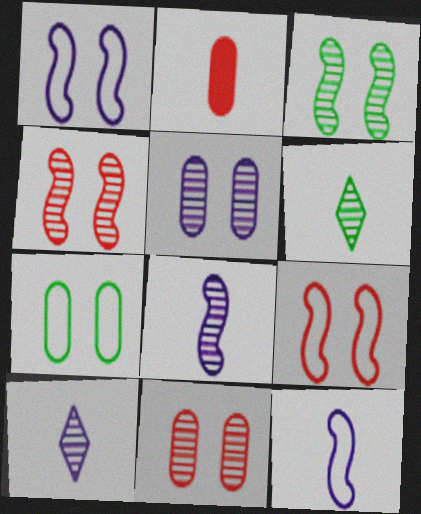[[2, 6, 12]]